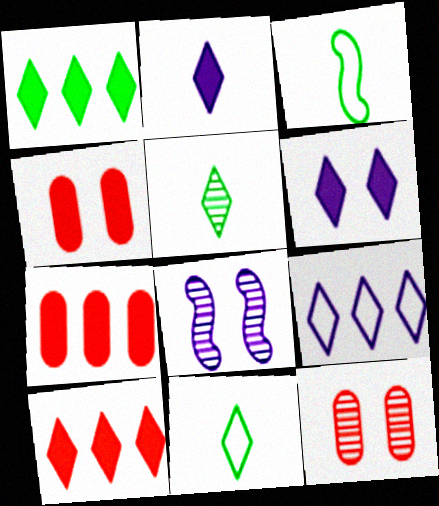[[7, 8, 11]]